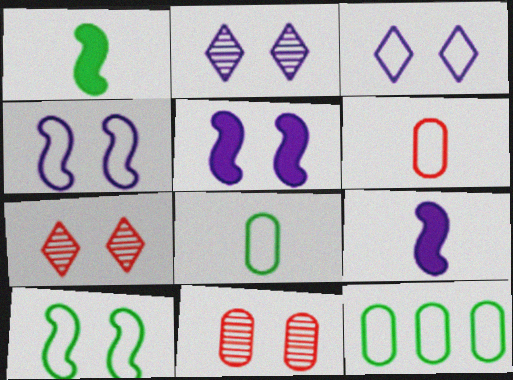[[7, 9, 12]]